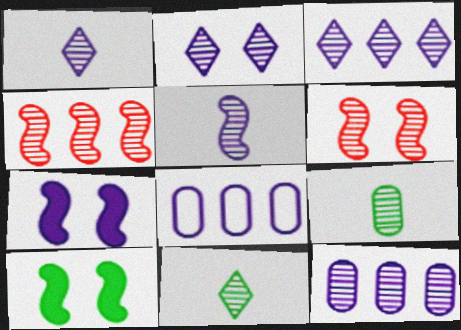[[1, 2, 3], 
[1, 7, 8], 
[2, 4, 9], 
[2, 5, 12], 
[3, 6, 9], 
[6, 11, 12]]